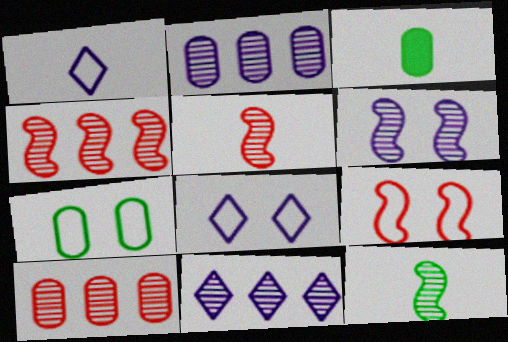[[1, 3, 5], 
[3, 4, 8], 
[3, 9, 11], 
[4, 6, 12], 
[7, 8, 9]]